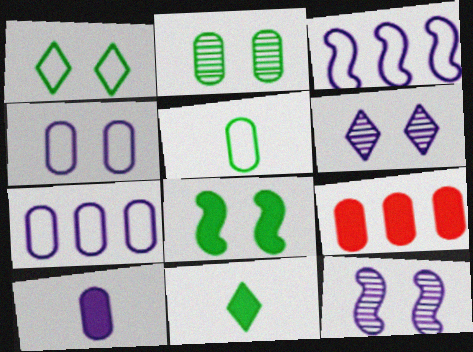[[1, 2, 8], 
[3, 6, 10]]